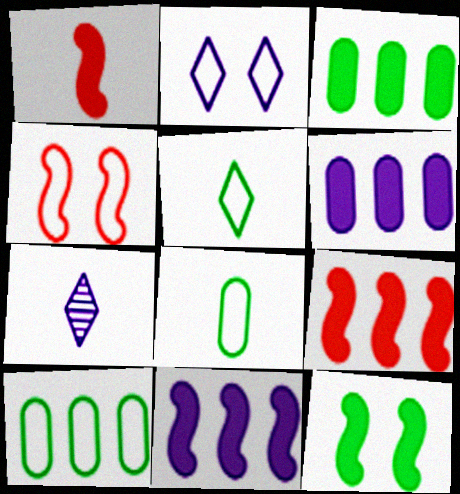[[1, 7, 8], 
[1, 11, 12], 
[3, 4, 7]]